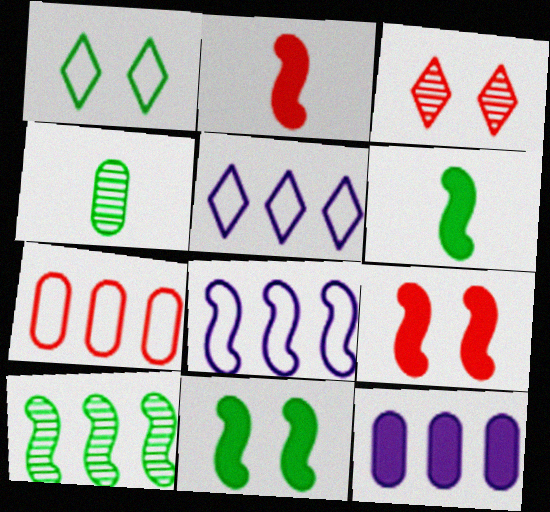[[2, 3, 7], 
[4, 5, 9]]